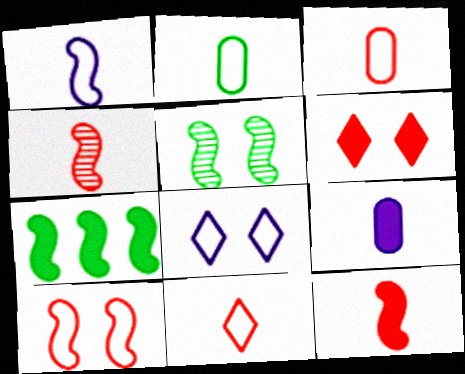[[1, 2, 11], 
[6, 7, 9]]